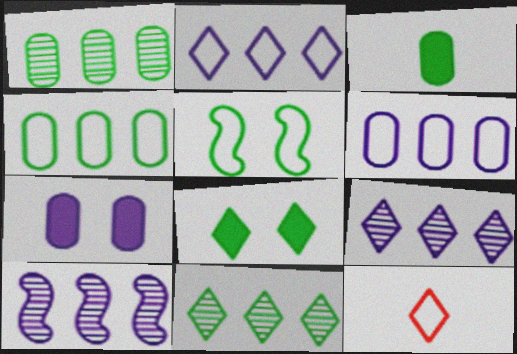[[3, 5, 11], 
[5, 6, 12], 
[8, 9, 12]]